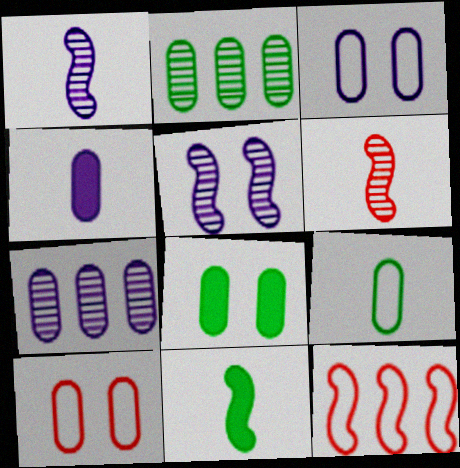[[2, 4, 10], 
[2, 8, 9], 
[3, 4, 7], 
[5, 11, 12]]